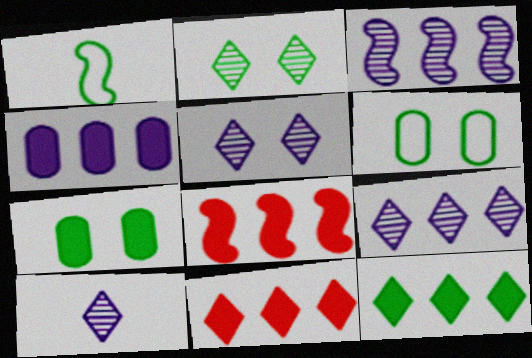[[4, 8, 12], 
[5, 9, 10], 
[6, 8, 10]]